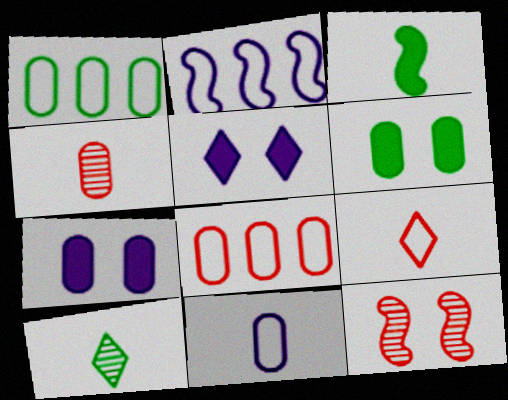[[1, 4, 7], 
[2, 3, 12]]